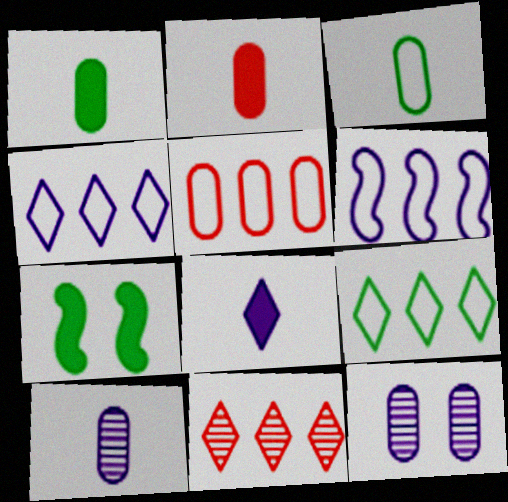[[1, 5, 12], 
[2, 3, 10], 
[5, 6, 9], 
[6, 8, 12]]